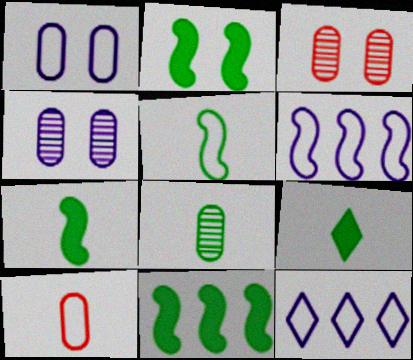[[2, 7, 11], 
[3, 6, 9], 
[3, 7, 12], 
[5, 8, 9]]